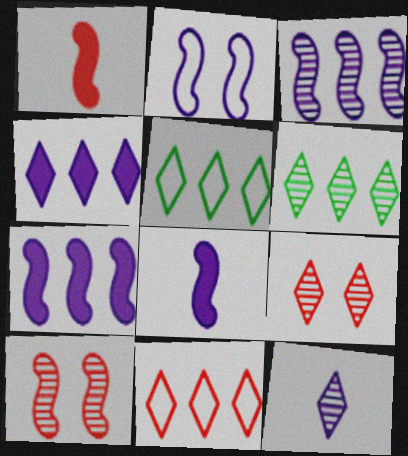[[2, 3, 8], 
[4, 6, 11], 
[6, 9, 12]]